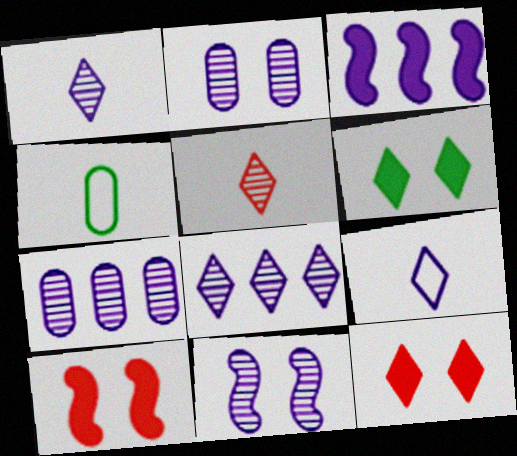[[1, 7, 11], 
[2, 3, 9], 
[4, 8, 10]]